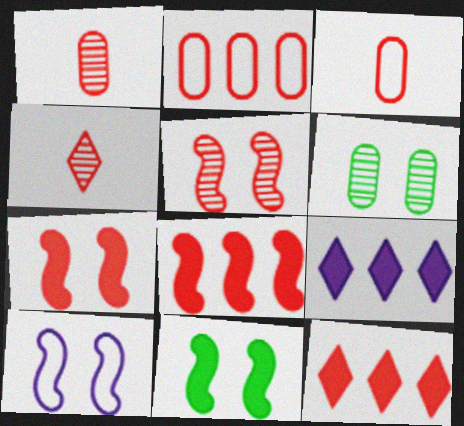[[2, 4, 7], 
[3, 5, 12], 
[5, 10, 11]]